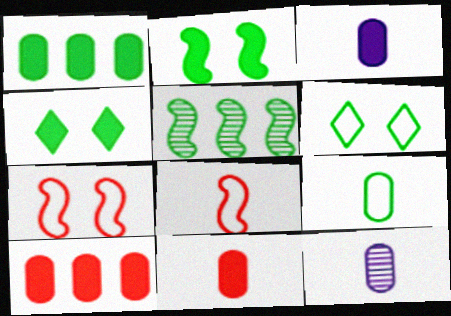[[4, 5, 9], 
[9, 11, 12]]